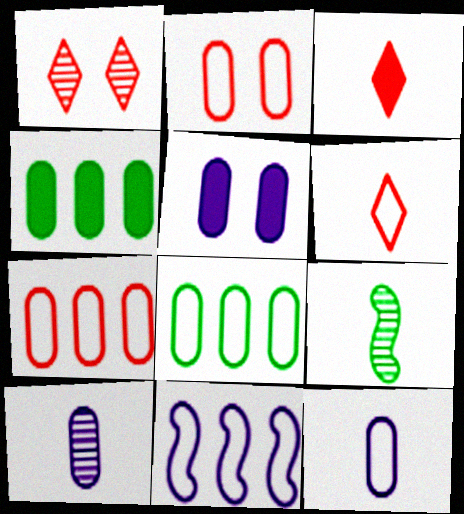[[2, 4, 10], 
[2, 8, 12], 
[3, 9, 12]]